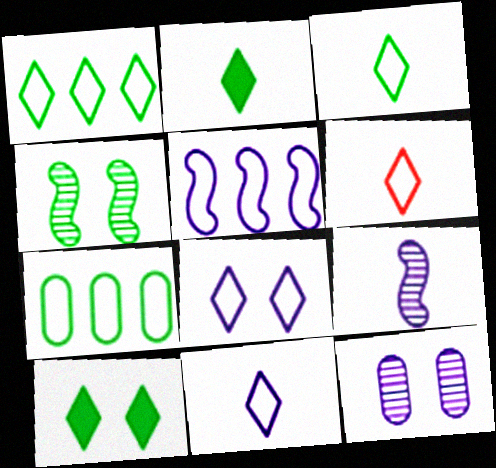[[1, 6, 8], 
[2, 4, 7], 
[3, 6, 11]]